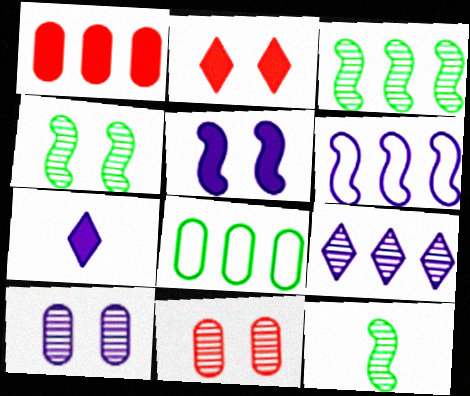[[3, 4, 12], 
[6, 7, 10], 
[9, 11, 12]]